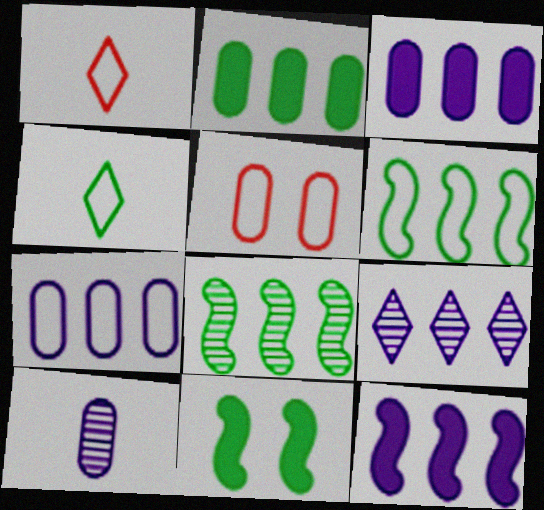[[2, 5, 10], 
[7, 9, 12]]